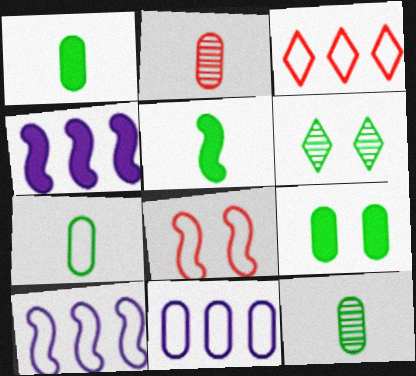[[1, 7, 12], 
[2, 9, 11]]